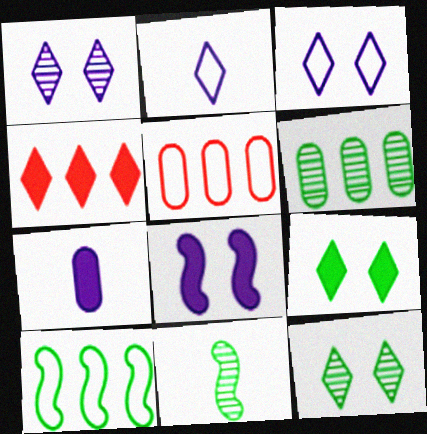[[2, 4, 12], 
[6, 11, 12]]